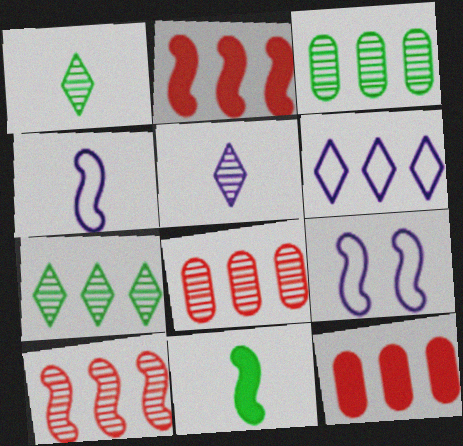[[1, 9, 12], 
[2, 3, 6], 
[9, 10, 11]]